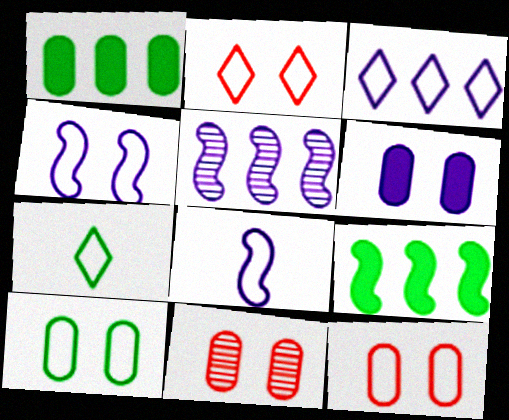[[2, 3, 7], 
[2, 4, 10], 
[6, 10, 11]]